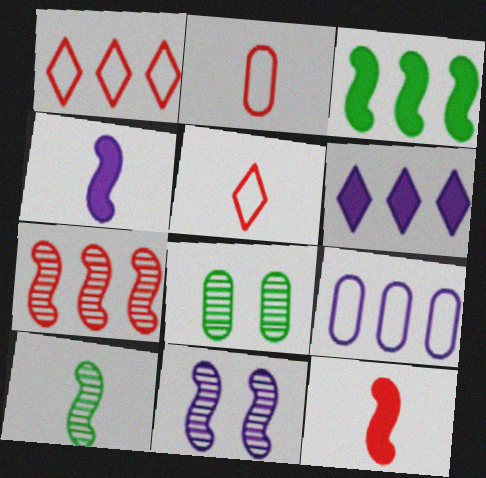[[1, 4, 8], 
[7, 10, 11]]